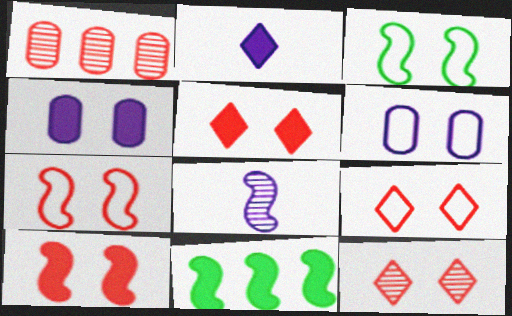[[1, 2, 3], 
[3, 4, 12], 
[3, 6, 9], 
[5, 9, 12], 
[7, 8, 11]]